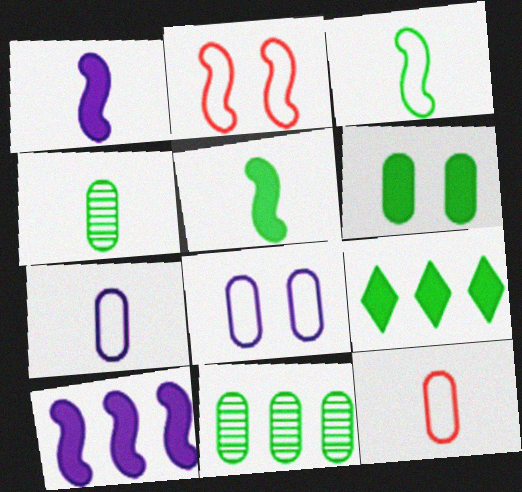[[5, 6, 9]]